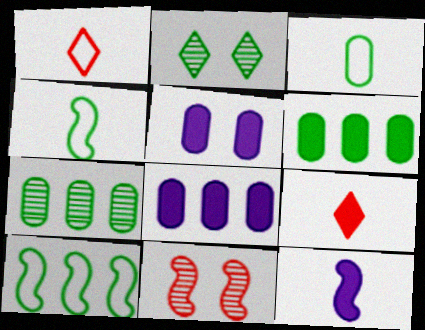[[2, 4, 6], 
[10, 11, 12]]